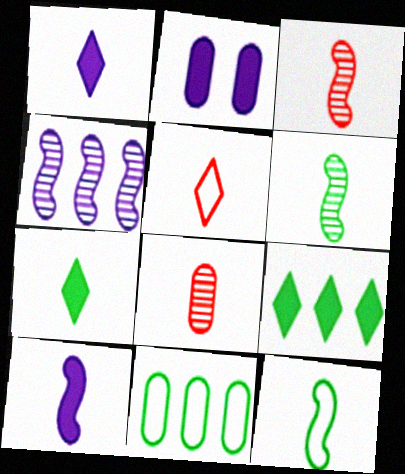[[1, 8, 12], 
[2, 8, 11], 
[3, 10, 12]]